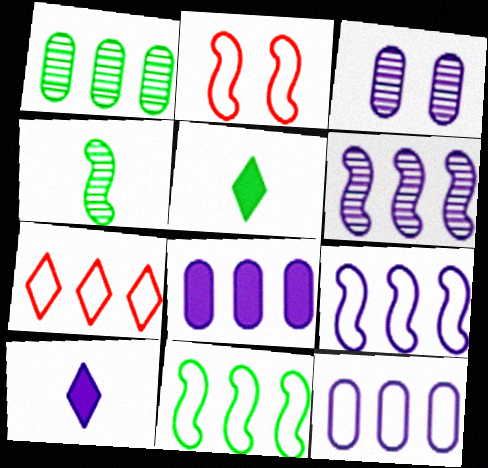[[1, 2, 10], 
[3, 9, 10], 
[7, 11, 12]]